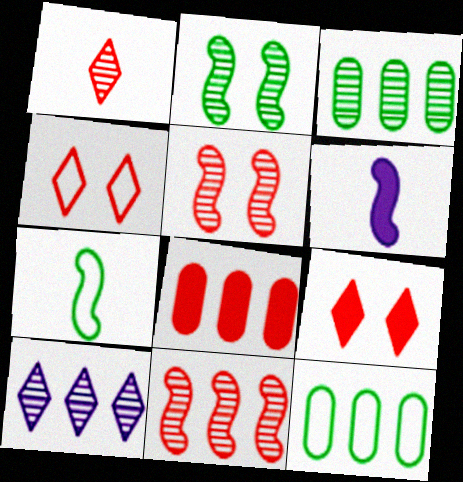[[3, 4, 6], 
[3, 10, 11]]